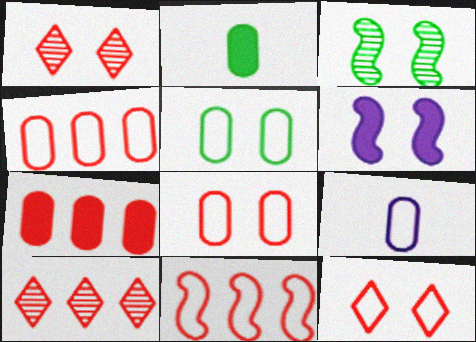[[1, 5, 6], 
[4, 5, 9], 
[7, 10, 11]]